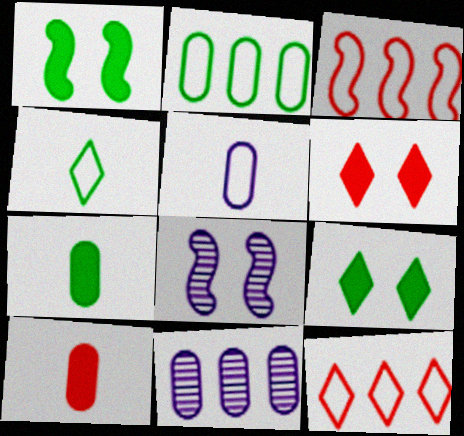[[7, 8, 12]]